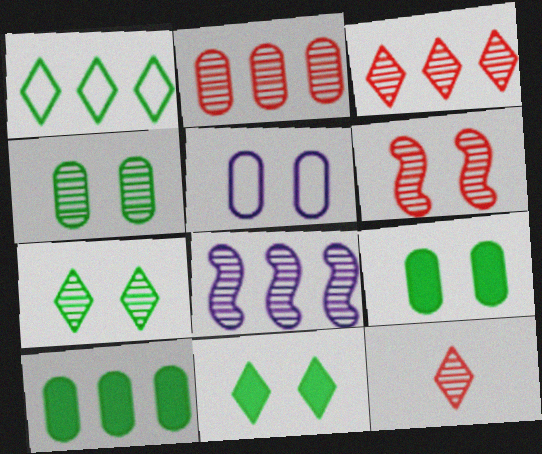[[2, 6, 12], 
[4, 8, 12], 
[5, 6, 11]]